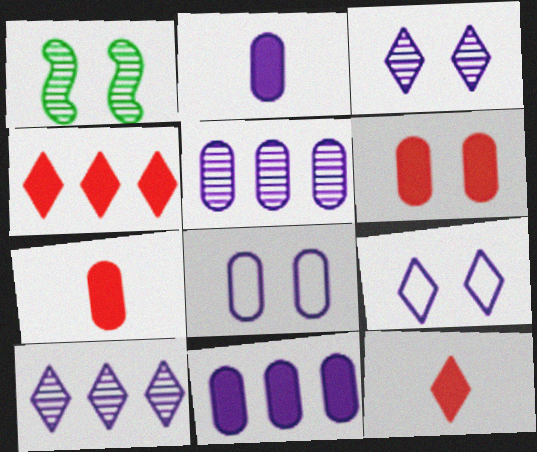[[1, 6, 9], 
[2, 5, 8]]